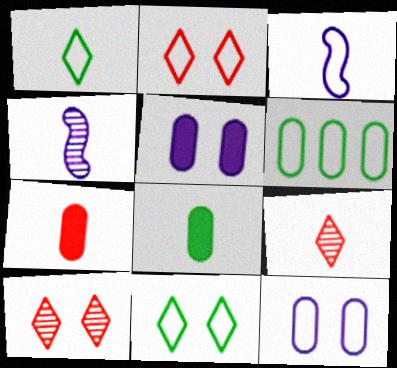[[1, 4, 7], 
[2, 3, 6], 
[3, 8, 9]]